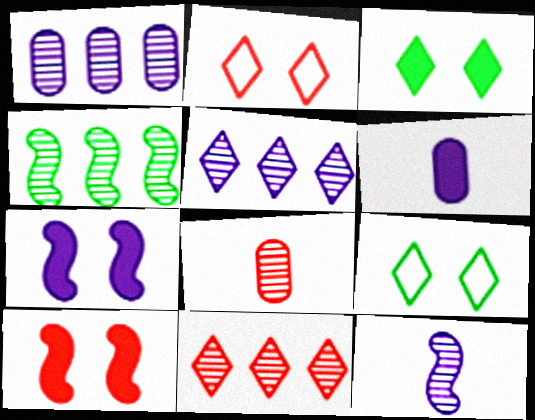[[1, 4, 11], 
[2, 4, 6]]